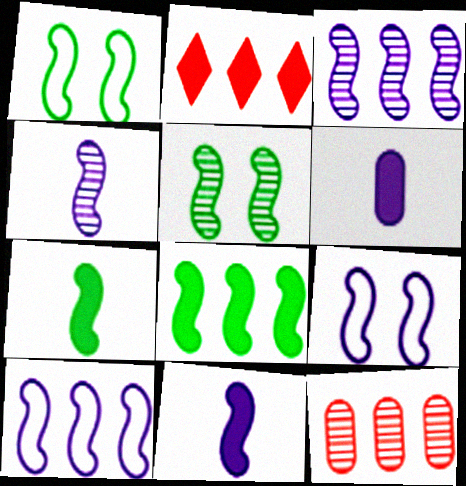[[3, 9, 11]]